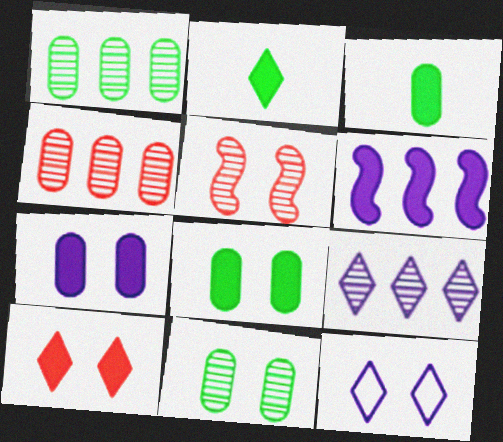[[3, 6, 10], 
[5, 8, 12]]